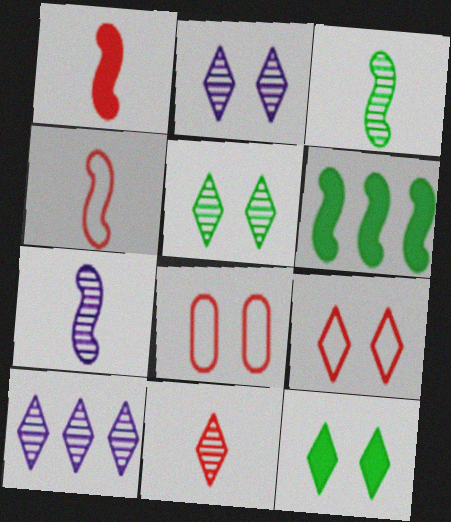[[2, 9, 12], 
[5, 10, 11]]